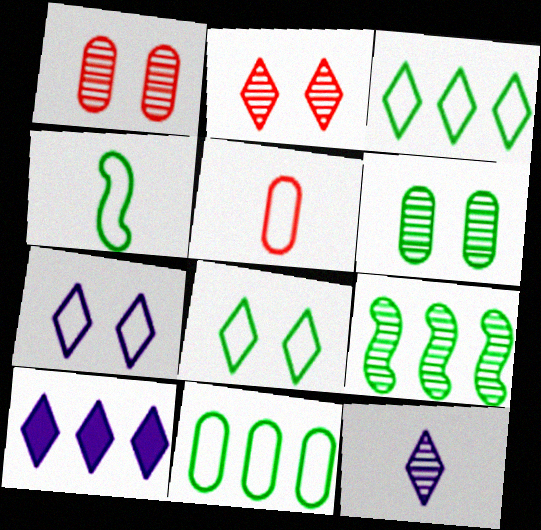[[1, 4, 10], 
[1, 9, 12], 
[4, 8, 11], 
[7, 10, 12]]